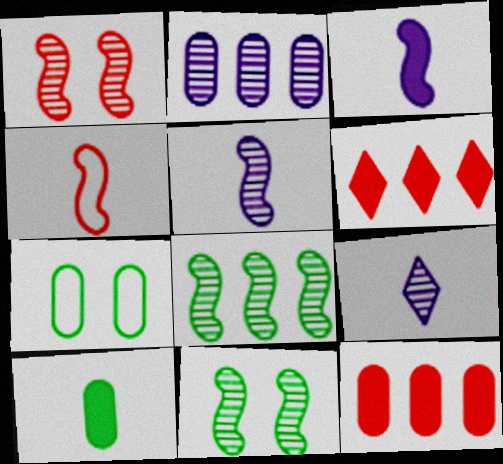[[1, 5, 8], 
[4, 9, 10], 
[5, 6, 7]]